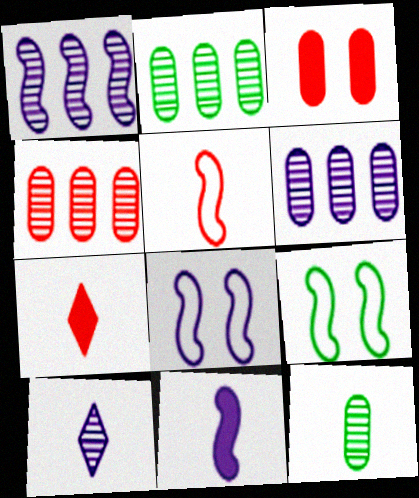[[1, 8, 11], 
[2, 4, 6], 
[2, 7, 8], 
[6, 7, 9]]